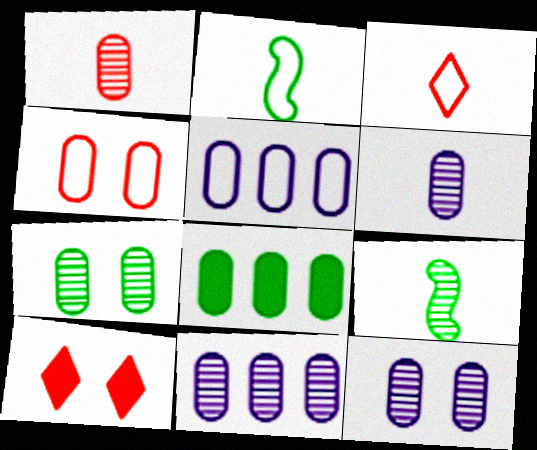[[1, 7, 11], 
[2, 10, 11], 
[4, 6, 8], 
[5, 9, 10], 
[6, 11, 12]]